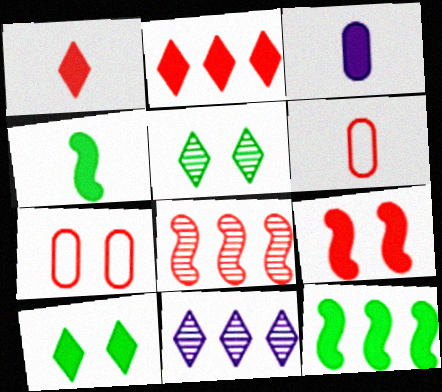[[1, 3, 4], 
[1, 7, 8], 
[4, 7, 11]]